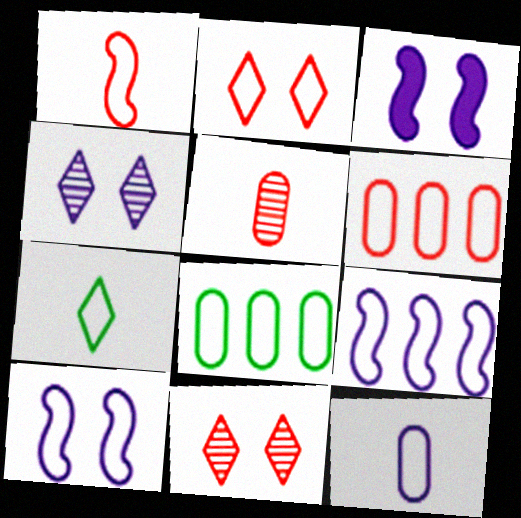[[1, 2, 6], 
[1, 7, 12], 
[6, 7, 10]]